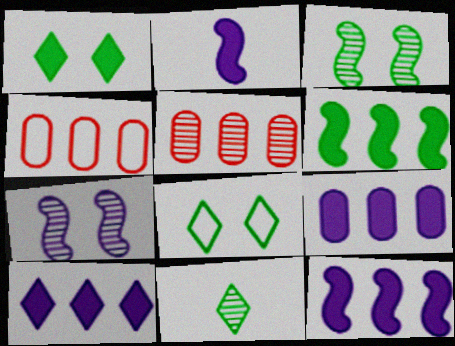[[2, 5, 8], 
[5, 7, 11], 
[9, 10, 12]]